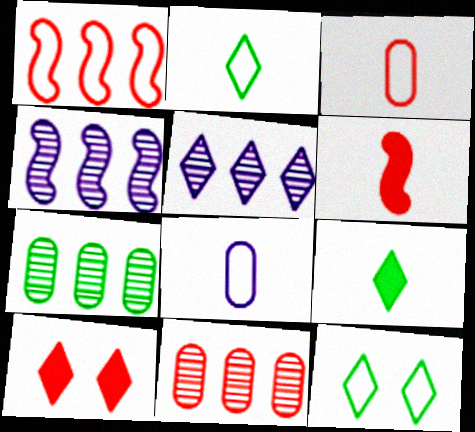[[1, 8, 12], 
[2, 5, 10]]